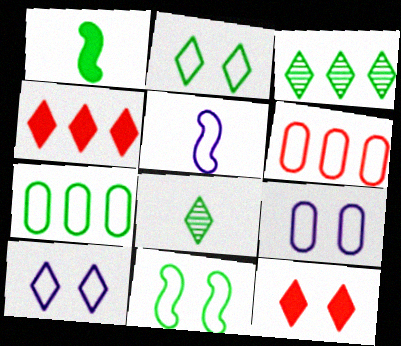[[2, 5, 6], 
[4, 8, 10]]